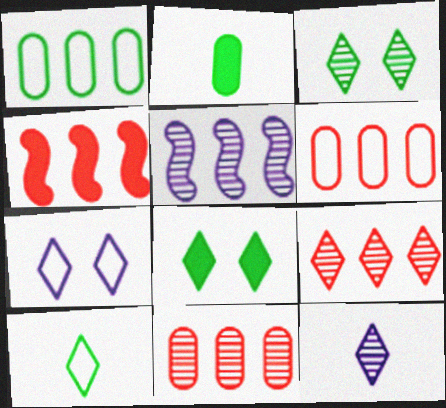[[3, 9, 12], 
[4, 6, 9]]